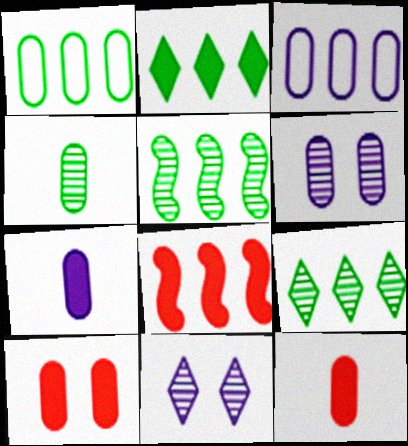[[1, 2, 5], 
[1, 6, 12], 
[3, 4, 10], 
[3, 6, 7], 
[3, 8, 9]]